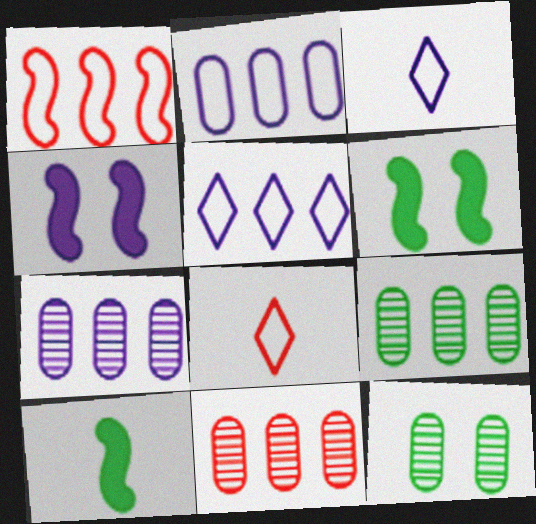[[3, 4, 7], 
[3, 6, 11], 
[4, 8, 9], 
[6, 7, 8], 
[7, 9, 11]]